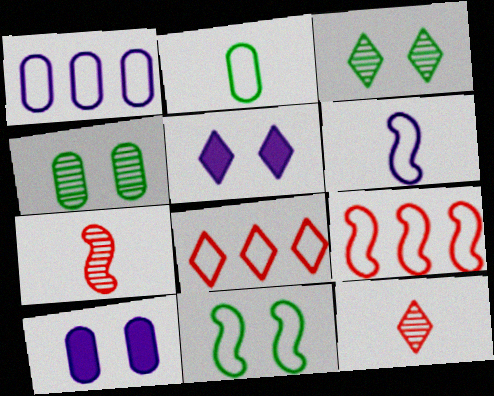[[6, 9, 11]]